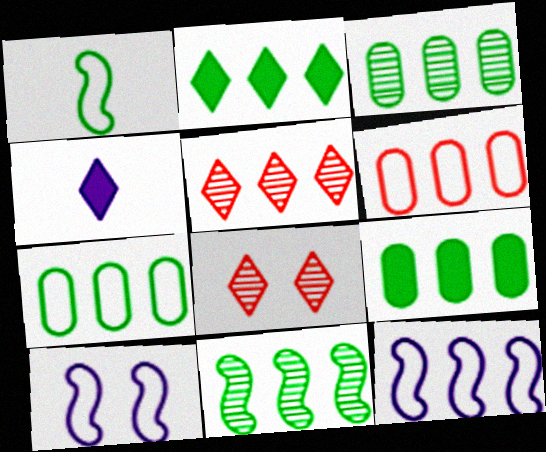[[2, 7, 11], 
[3, 7, 9], 
[5, 9, 12]]